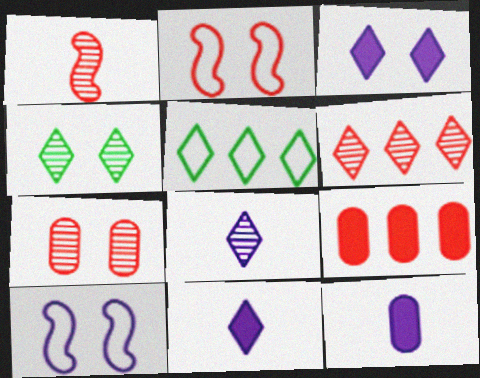[[1, 6, 7], 
[4, 6, 8]]